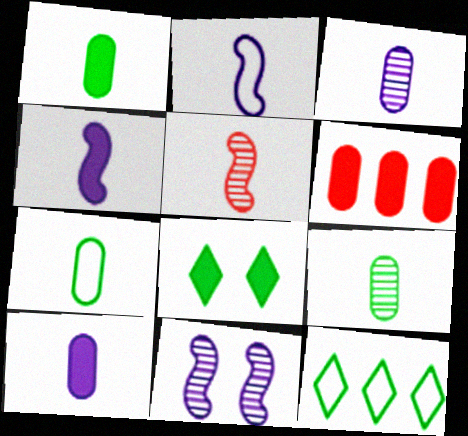[[1, 7, 9], 
[4, 6, 8]]